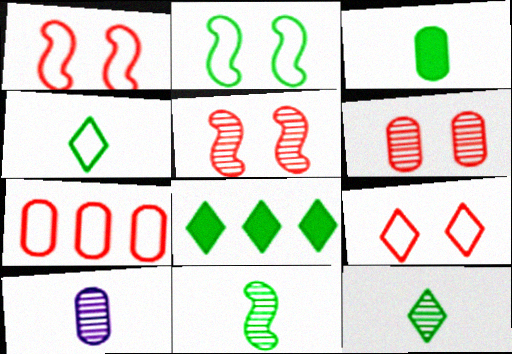[[1, 8, 10], 
[3, 4, 11]]